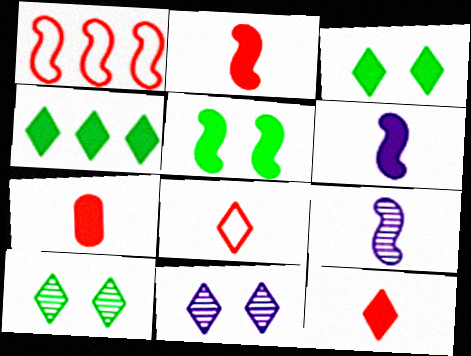[[1, 5, 9], 
[2, 7, 12], 
[4, 8, 11]]